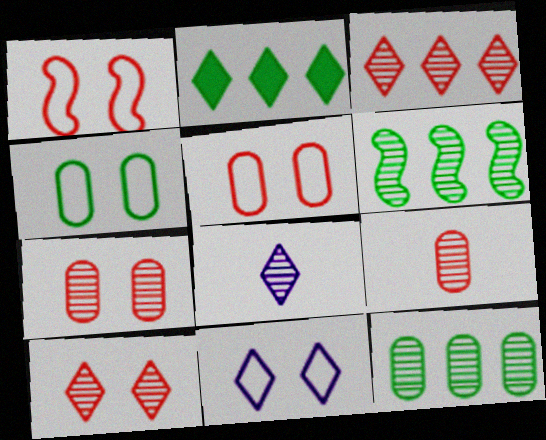[[1, 4, 11], 
[6, 7, 8]]